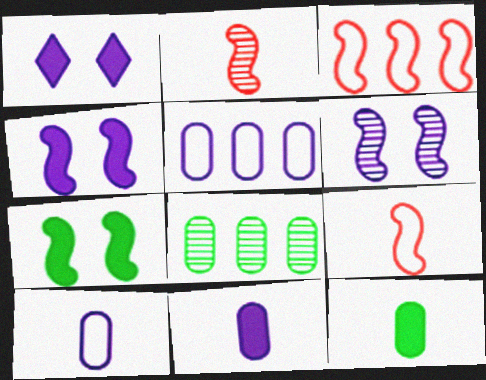[[1, 8, 9]]